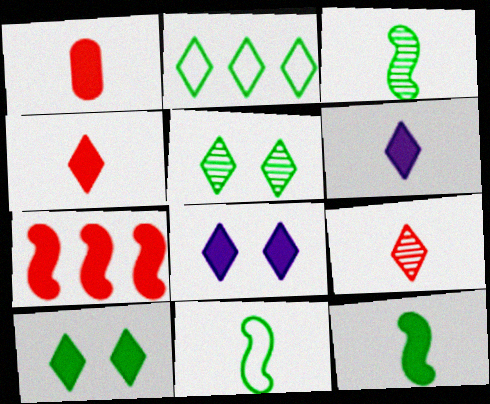[[1, 6, 12], 
[2, 8, 9], 
[3, 11, 12]]